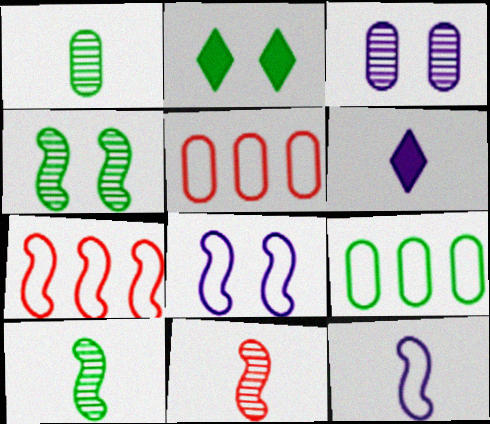[[2, 9, 10], 
[4, 5, 6]]